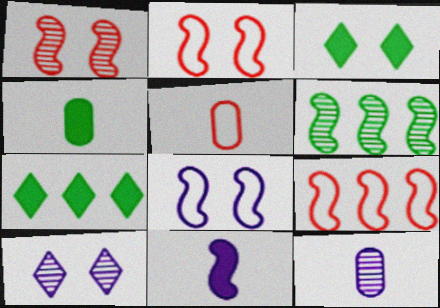[[2, 6, 11], 
[2, 7, 12], 
[3, 9, 12], 
[4, 5, 12], 
[4, 9, 10]]